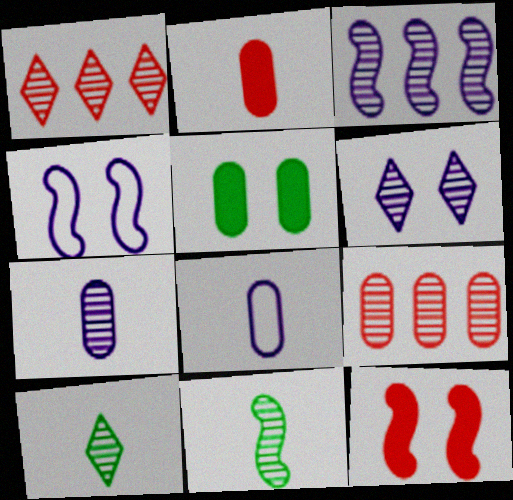[[1, 6, 10], 
[3, 6, 7], 
[5, 8, 9], 
[6, 9, 11]]